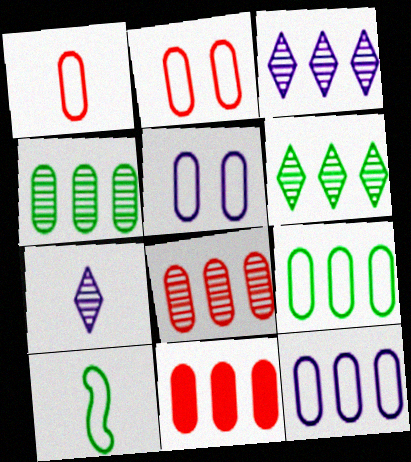[[1, 5, 9], 
[4, 11, 12]]